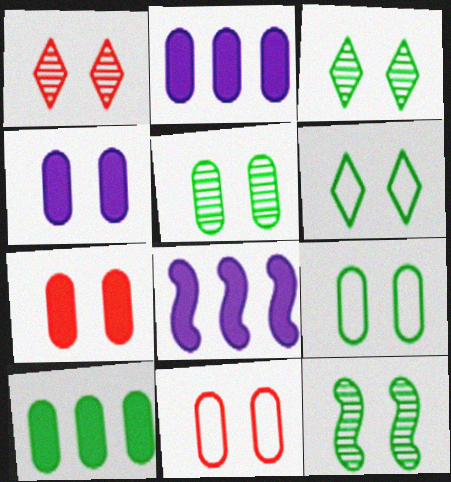[[3, 5, 12], 
[4, 5, 11]]